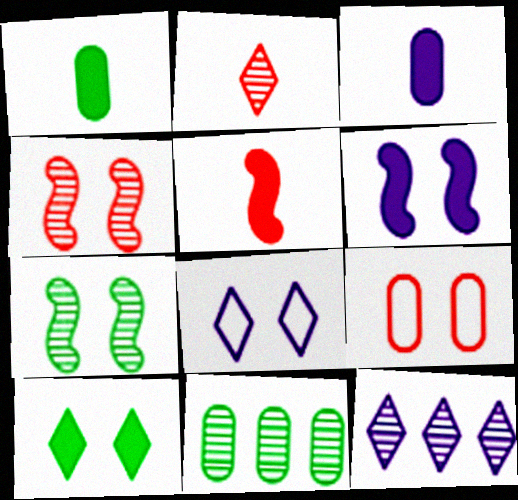[[3, 9, 11], 
[5, 8, 11]]